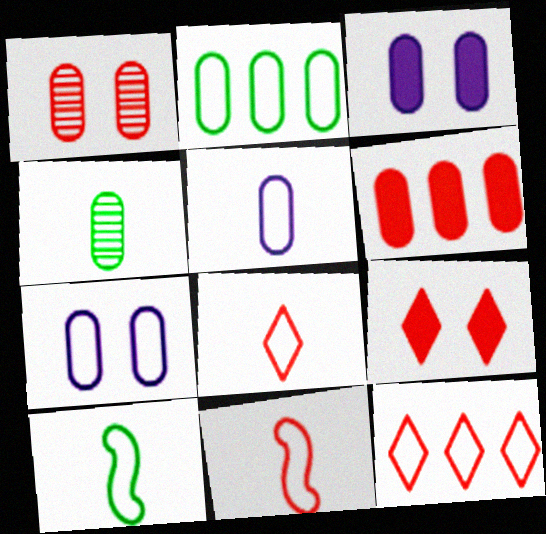[[4, 6, 7], 
[5, 8, 10], 
[7, 10, 12]]